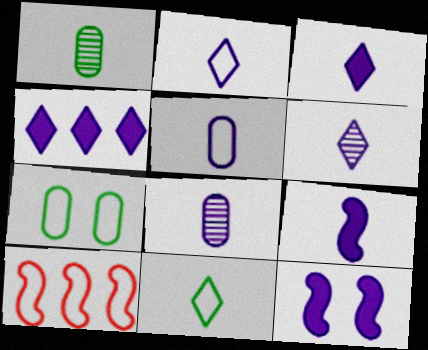[[2, 3, 6], 
[2, 7, 10], 
[2, 8, 9], 
[5, 6, 9]]